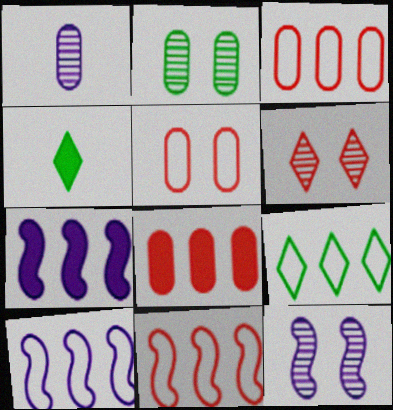[[2, 6, 12], 
[3, 4, 12], 
[3, 9, 10]]